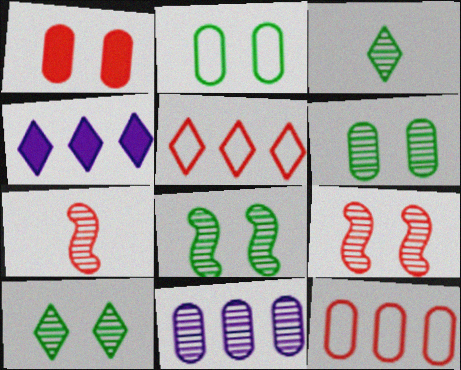[[1, 5, 7], 
[2, 4, 7], 
[3, 9, 11], 
[6, 8, 10], 
[7, 10, 11]]